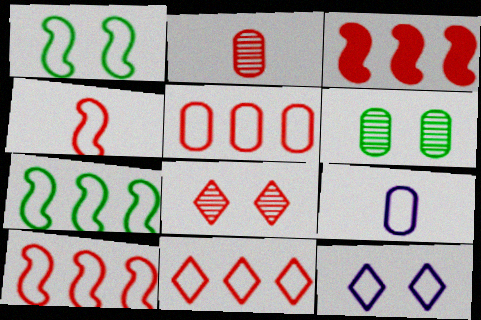[[1, 9, 11], 
[5, 10, 11]]